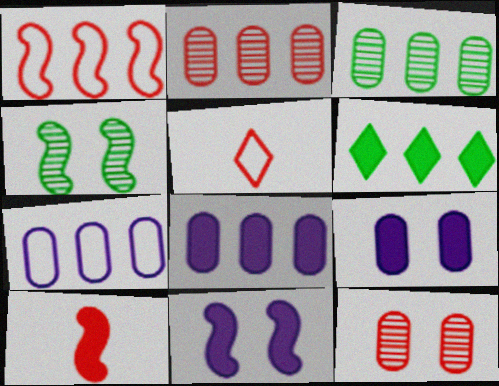[[3, 5, 11], 
[4, 5, 8], 
[6, 9, 10]]